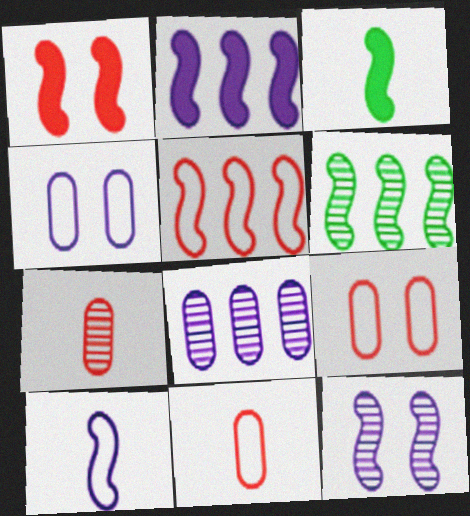[[1, 2, 3], 
[1, 6, 10], 
[2, 5, 6], 
[2, 10, 12], 
[3, 5, 12]]